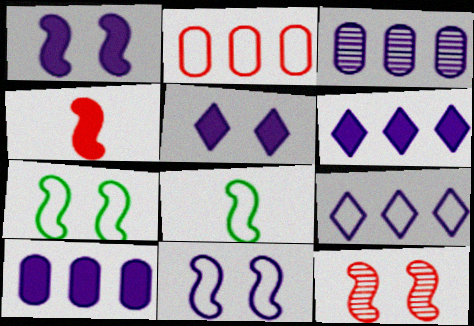[[1, 7, 12]]